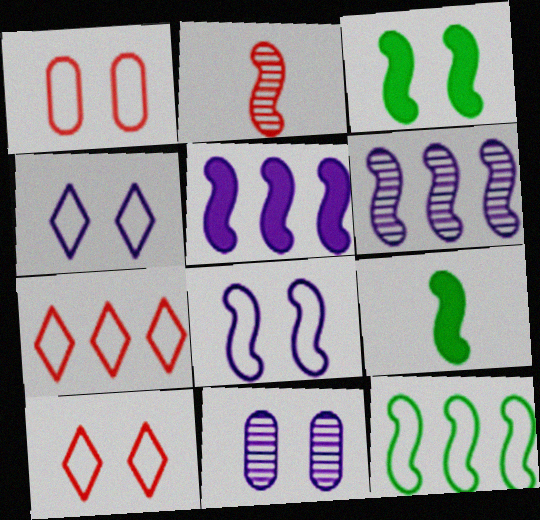[[3, 10, 11], 
[7, 9, 11]]